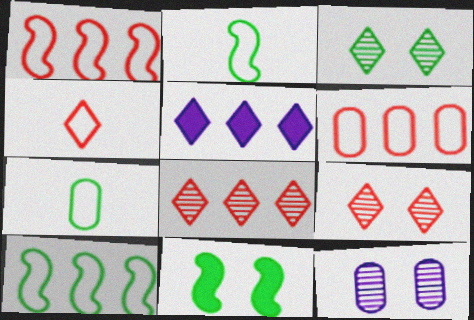[[3, 4, 5]]